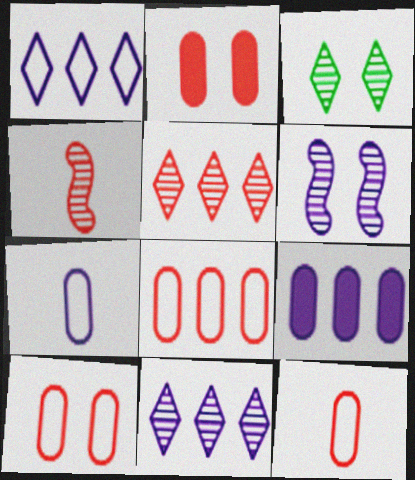[[8, 10, 12]]